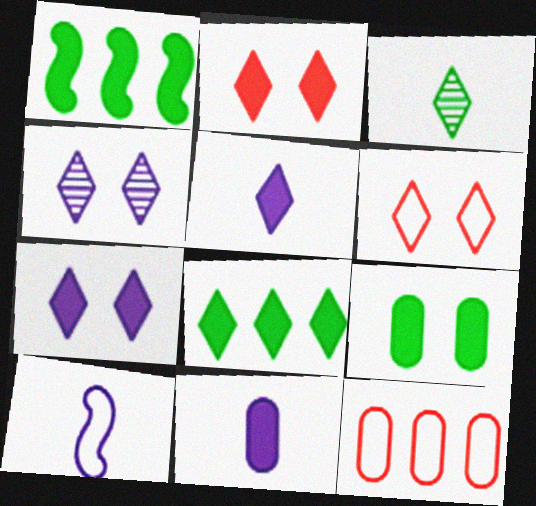[[1, 2, 11], 
[2, 5, 8]]